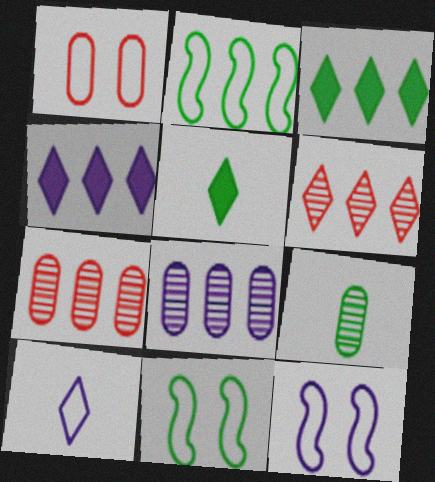[[1, 2, 10], 
[2, 4, 7], 
[3, 9, 11], 
[5, 7, 12]]